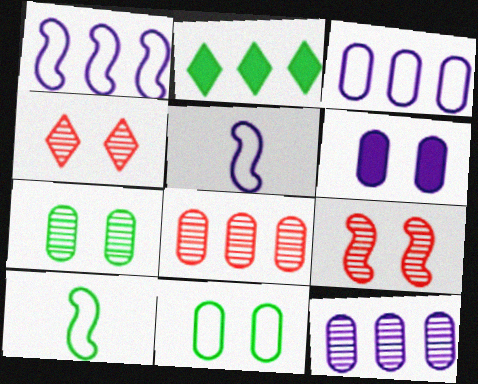[[1, 2, 8], 
[2, 7, 10]]